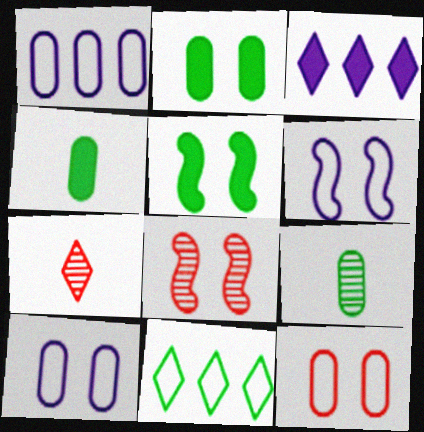[[1, 5, 7], 
[5, 6, 8], 
[5, 9, 11]]